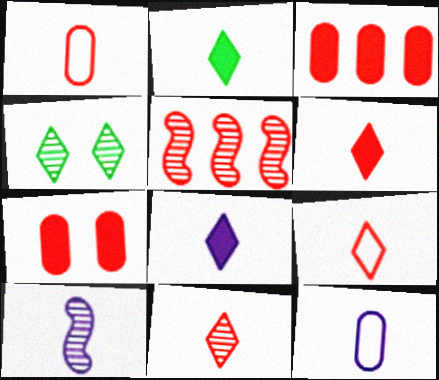[[1, 2, 10], 
[2, 6, 8], 
[5, 7, 9], 
[6, 9, 11], 
[8, 10, 12]]